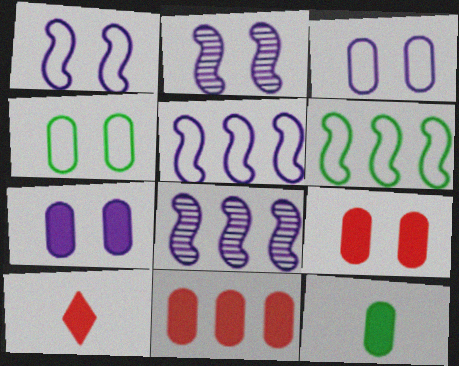[[4, 8, 10], 
[7, 11, 12]]